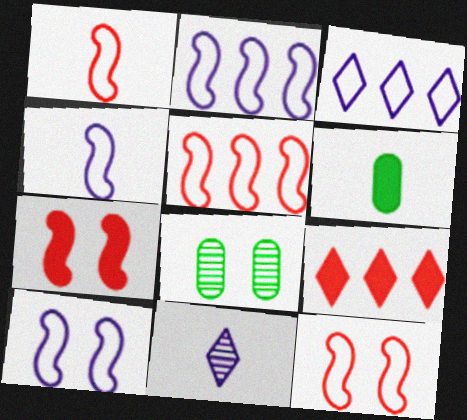[[1, 5, 12], 
[1, 6, 11], 
[2, 4, 10], 
[4, 8, 9]]